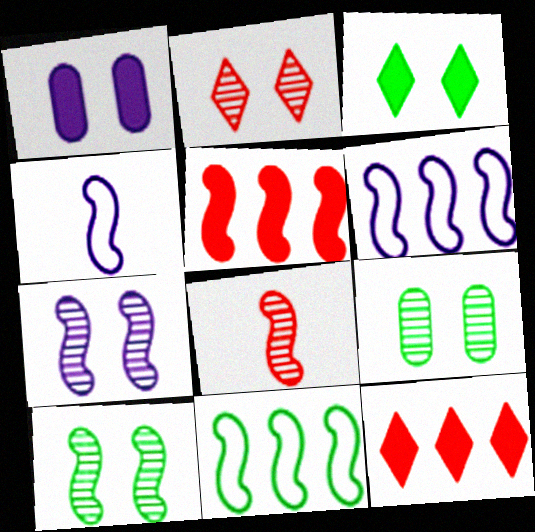[[2, 7, 9], 
[4, 5, 10], 
[4, 9, 12]]